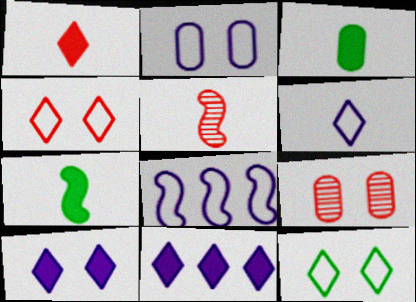[[2, 6, 8], 
[3, 5, 6]]